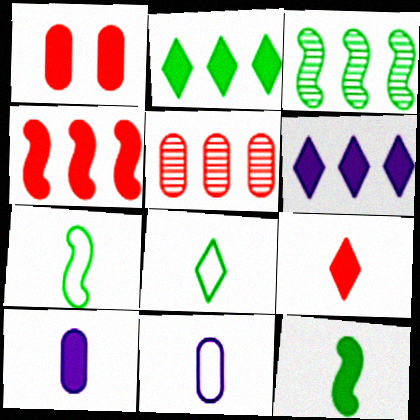[[1, 4, 9], 
[1, 6, 12], 
[9, 10, 12]]